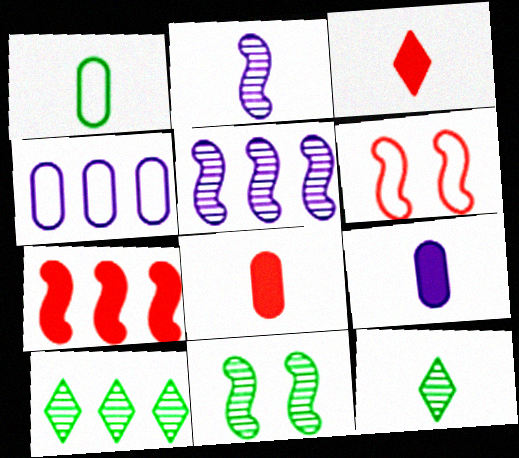[[1, 2, 3], 
[3, 4, 11], 
[4, 7, 10], 
[6, 9, 10]]